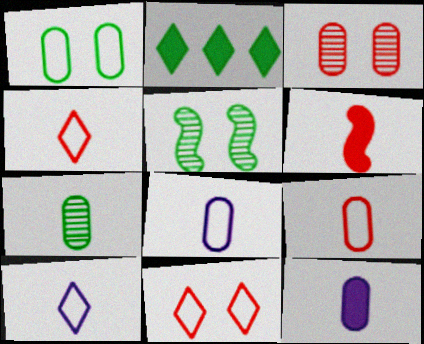[[6, 7, 10], 
[7, 9, 12]]